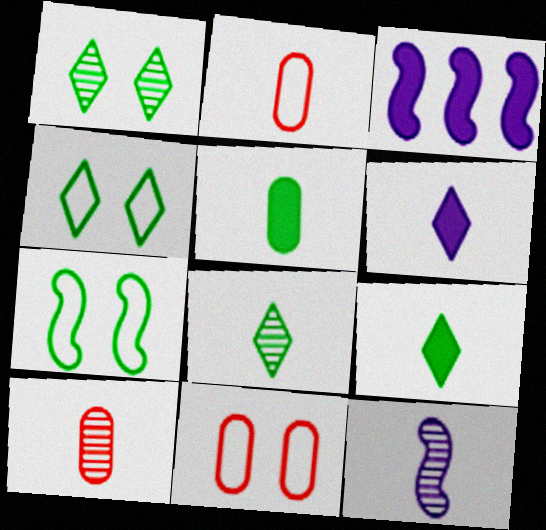[[1, 2, 3], 
[2, 9, 12], 
[3, 4, 10], 
[3, 8, 11], 
[8, 10, 12]]